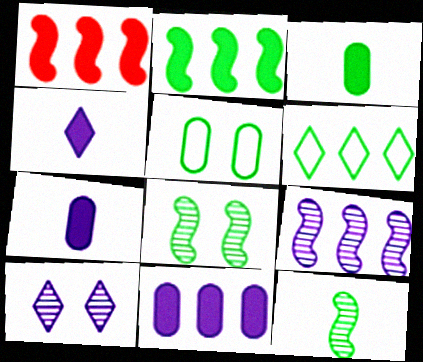[[3, 6, 8]]